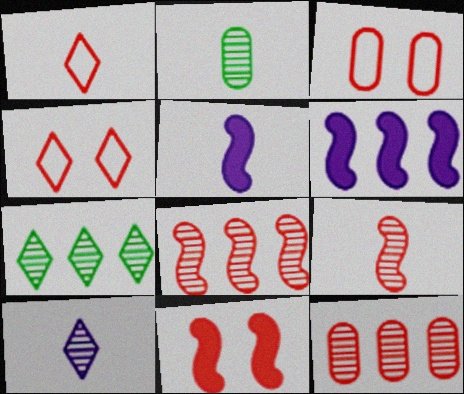[[1, 2, 5], 
[1, 11, 12], 
[2, 4, 6], 
[2, 9, 10], 
[3, 5, 7]]